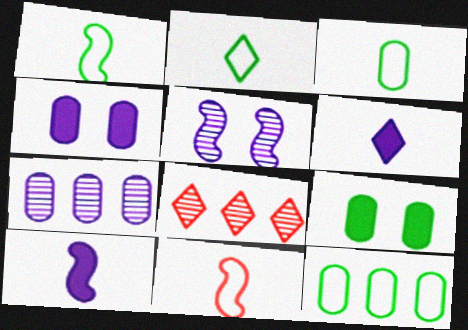[[1, 2, 3], 
[1, 4, 8]]